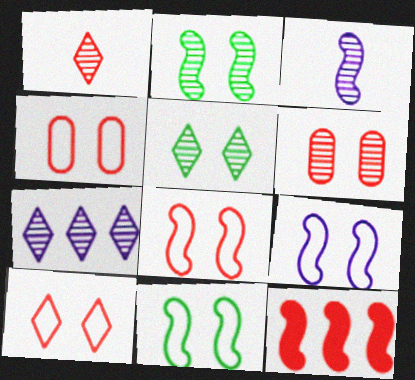[[1, 4, 12], 
[1, 5, 7], 
[3, 11, 12], 
[4, 8, 10], 
[8, 9, 11]]